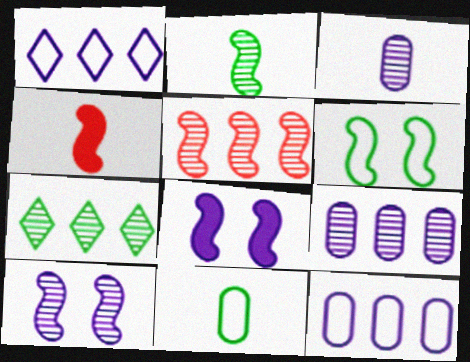[[1, 3, 8], 
[2, 5, 10], 
[5, 7, 9]]